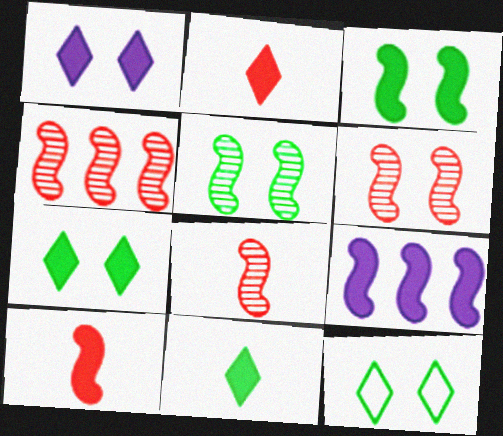[[3, 9, 10], 
[4, 6, 8]]